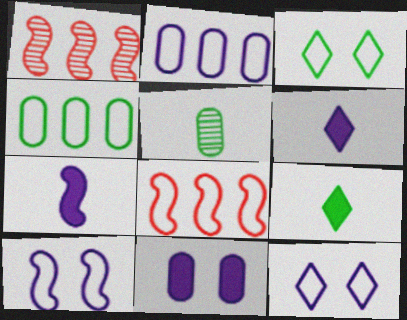[]